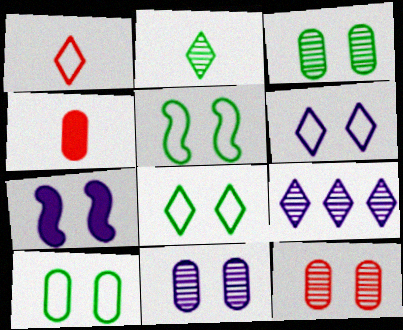[[3, 11, 12], 
[4, 5, 9], 
[5, 8, 10], 
[6, 7, 11], 
[7, 8, 12]]